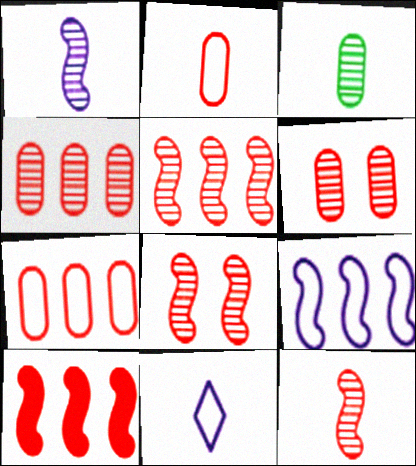[[5, 8, 12]]